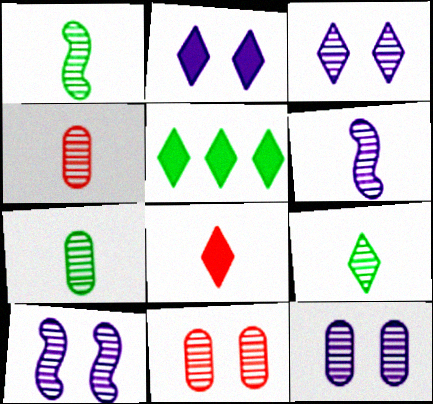[[1, 7, 9], 
[2, 5, 8], 
[3, 10, 12], 
[4, 6, 9]]